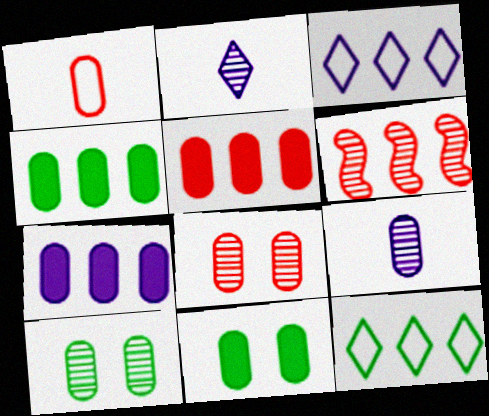[[1, 5, 8], 
[1, 7, 10], 
[2, 6, 10], 
[3, 4, 6], 
[4, 5, 7], 
[6, 7, 12]]